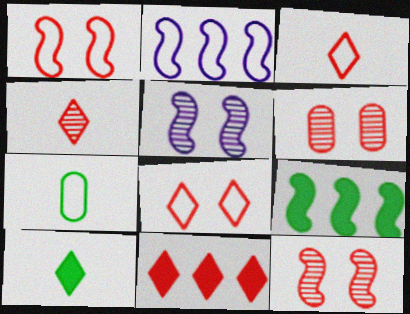[[2, 6, 10], 
[2, 7, 8], 
[4, 8, 11], 
[5, 7, 11]]